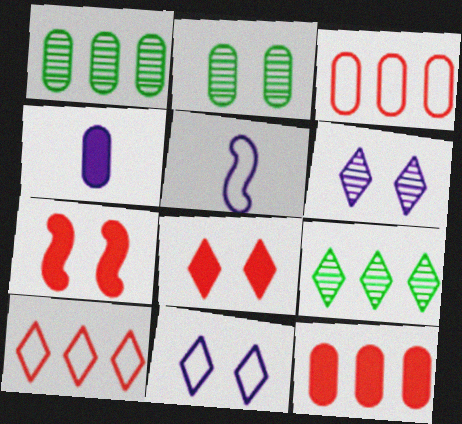[[1, 5, 8], 
[2, 3, 4], 
[2, 7, 11]]